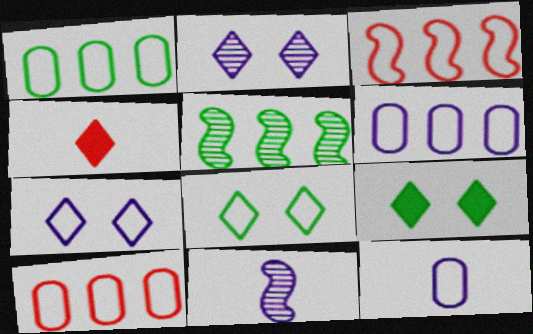[[1, 6, 10], 
[3, 8, 12], 
[9, 10, 11]]